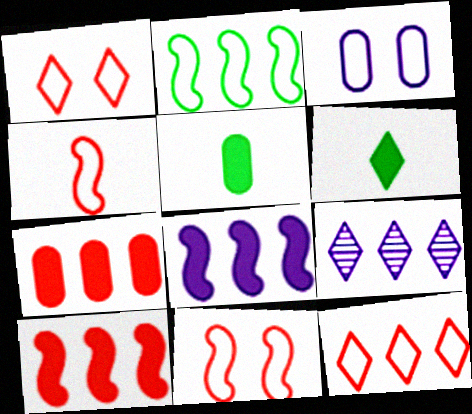[[1, 6, 9], 
[2, 7, 9], 
[5, 9, 11]]